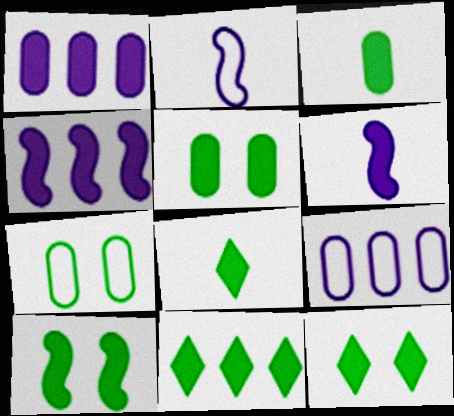[[3, 10, 11], 
[5, 10, 12], 
[8, 11, 12]]